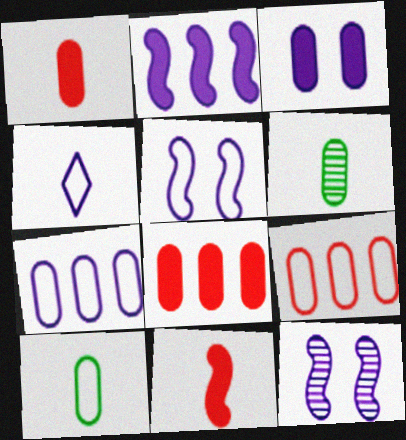[[3, 6, 9], 
[4, 5, 7], 
[4, 6, 11]]